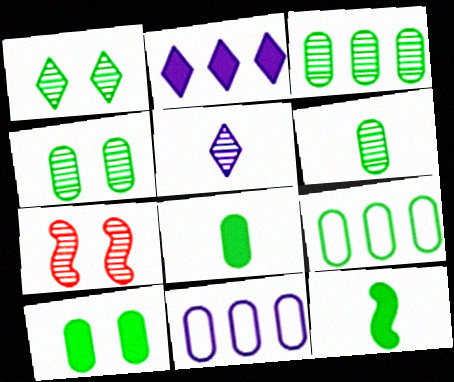[[1, 9, 12], 
[3, 4, 6], 
[3, 5, 7], 
[4, 8, 9], 
[6, 9, 10]]